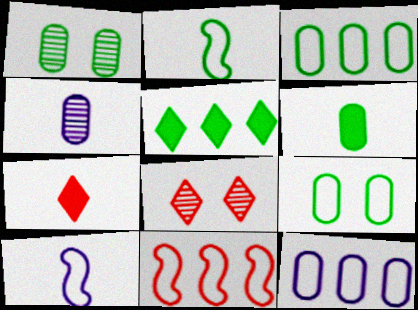[[1, 2, 5], 
[1, 3, 6], 
[2, 4, 7]]